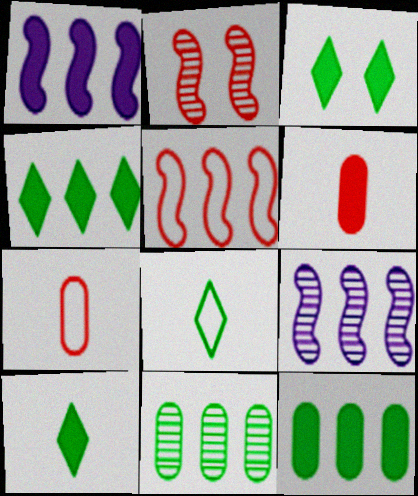[[1, 3, 6], 
[3, 4, 10], 
[3, 7, 9]]